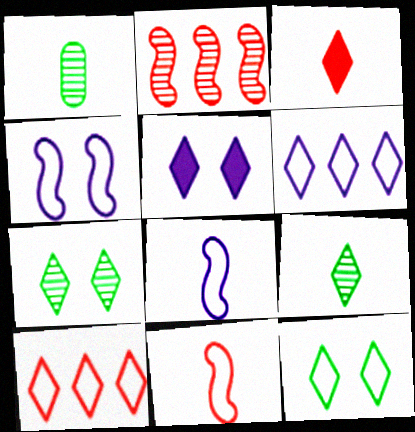[[1, 3, 8], 
[3, 6, 7], 
[5, 9, 10]]